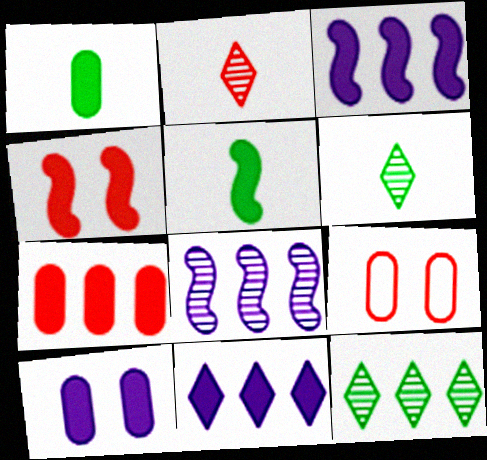[[1, 4, 11], 
[1, 7, 10], 
[3, 4, 5], 
[3, 6, 9]]